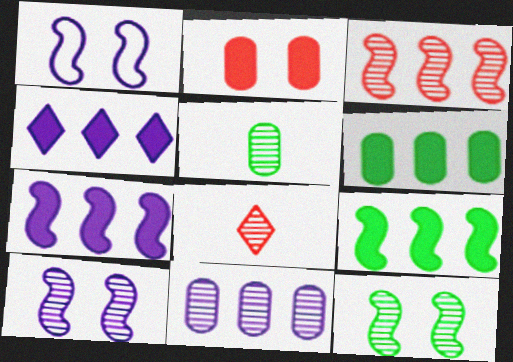[[1, 6, 8], 
[8, 11, 12]]